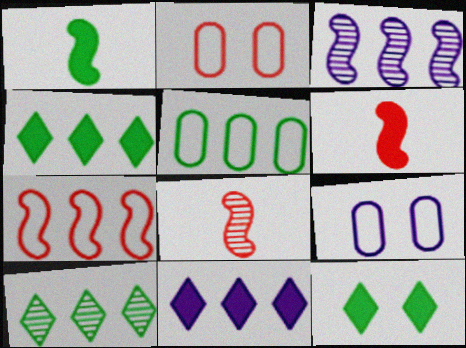[[4, 8, 9], 
[6, 9, 10]]